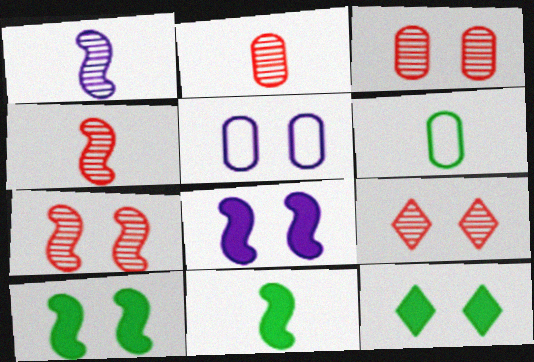[[3, 7, 9], 
[5, 7, 12], 
[5, 9, 10]]